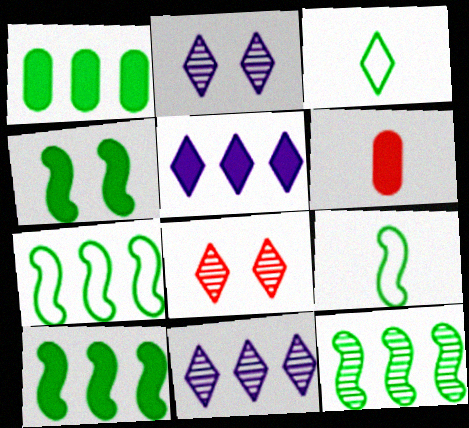[[2, 6, 7], 
[3, 5, 8], 
[4, 5, 6], 
[4, 9, 12], 
[7, 10, 12]]